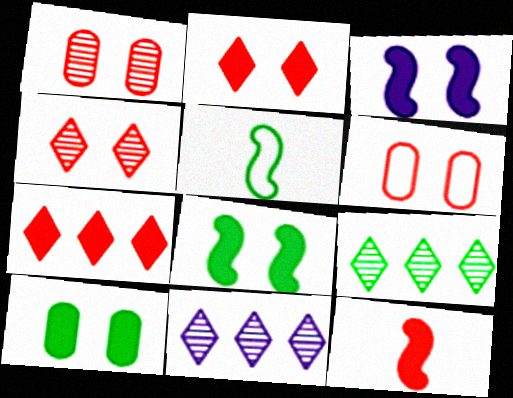[[2, 3, 10], 
[5, 9, 10]]